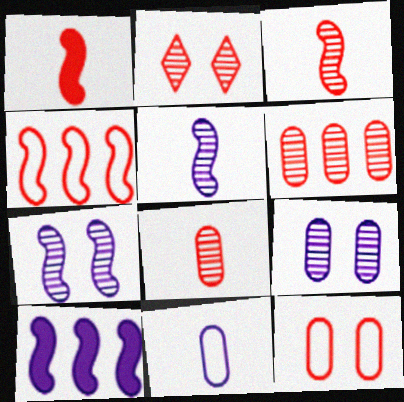[[2, 3, 6]]